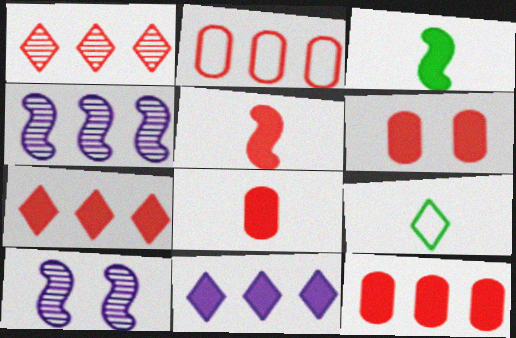[[3, 6, 11], 
[4, 6, 9], 
[5, 6, 7], 
[6, 8, 12], 
[9, 10, 12]]